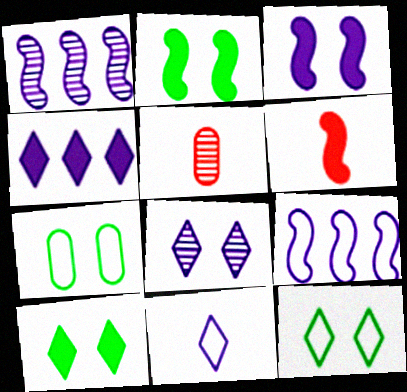[[4, 8, 11], 
[5, 9, 10]]